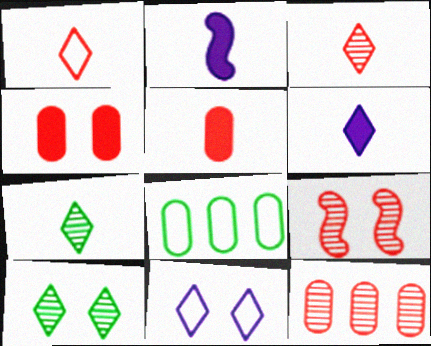[[1, 6, 7], 
[3, 9, 12], 
[6, 8, 9]]